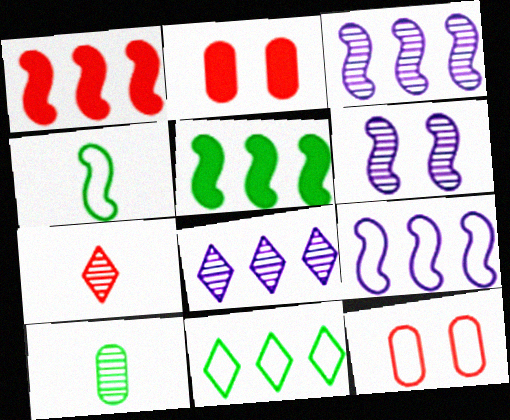[[1, 4, 6], 
[1, 7, 12], 
[2, 4, 8]]